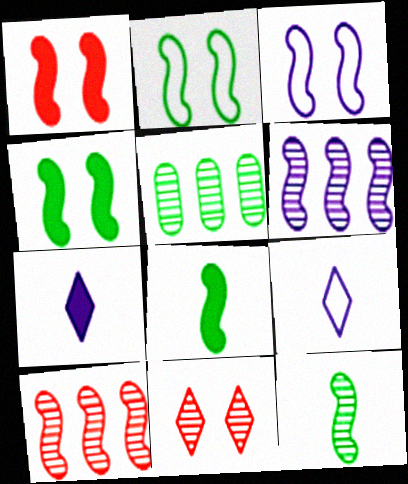[[1, 5, 9], 
[3, 8, 10]]